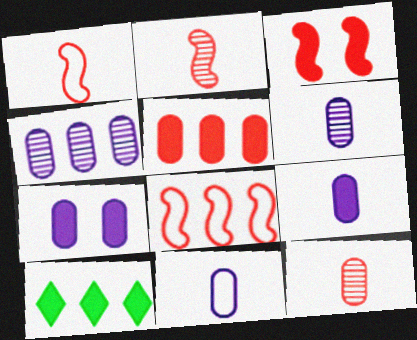[[2, 3, 8], 
[3, 9, 10], 
[4, 7, 11], 
[4, 8, 10], 
[6, 9, 11]]